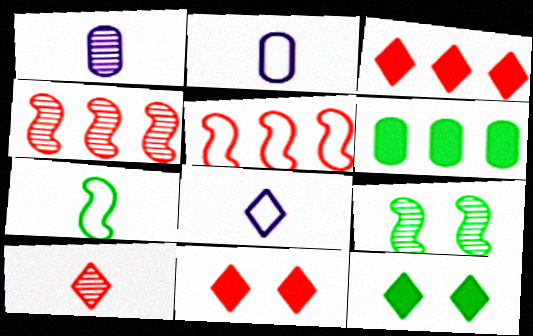[[1, 5, 12], 
[2, 3, 9], 
[2, 4, 12]]